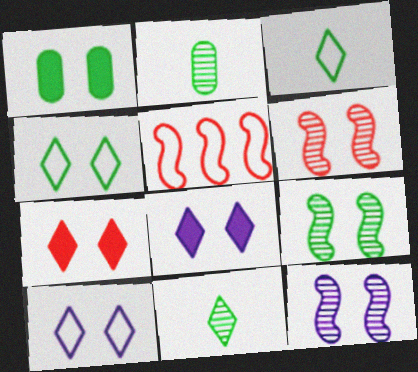[[1, 4, 9], 
[1, 6, 10], 
[2, 5, 8], 
[6, 9, 12]]